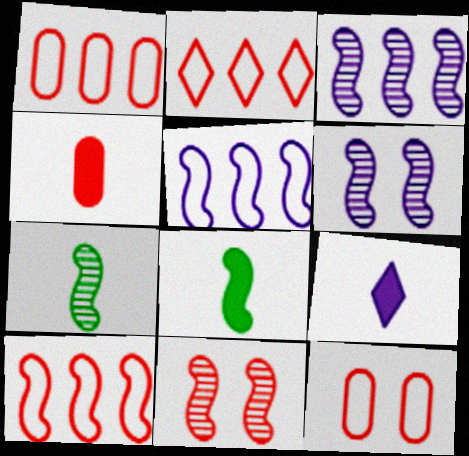[[1, 2, 10], 
[2, 4, 11], 
[3, 7, 11], 
[4, 8, 9], 
[5, 8, 11], 
[6, 8, 10]]